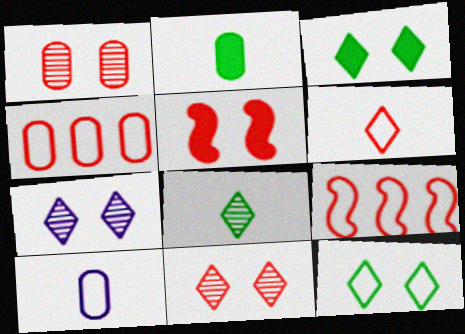[[2, 7, 9], 
[9, 10, 12]]